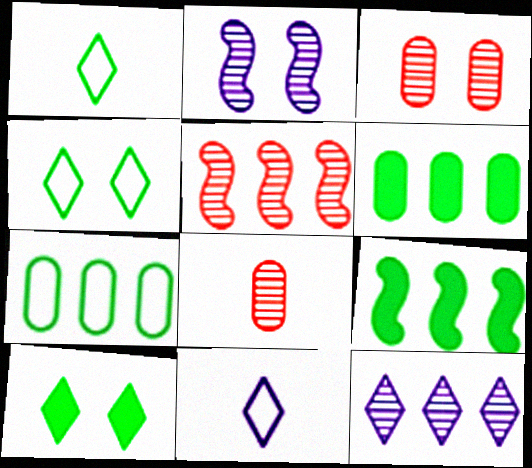[[3, 9, 11]]